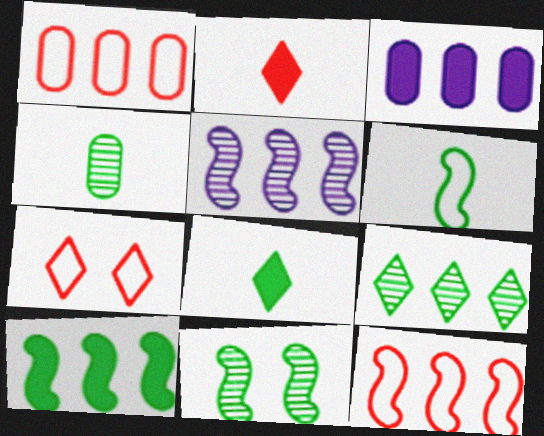[[3, 9, 12], 
[4, 6, 8], 
[4, 9, 11], 
[5, 10, 12], 
[6, 10, 11]]